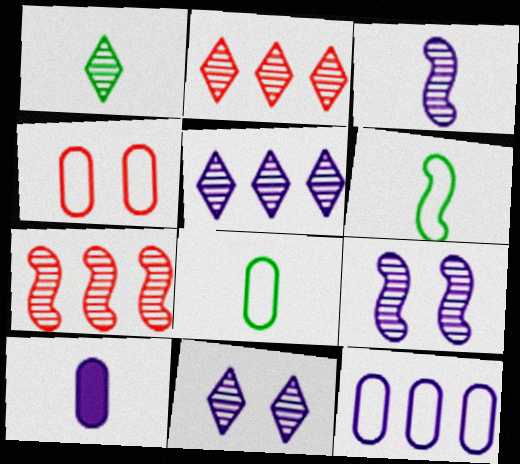[[1, 2, 11], 
[4, 8, 12]]